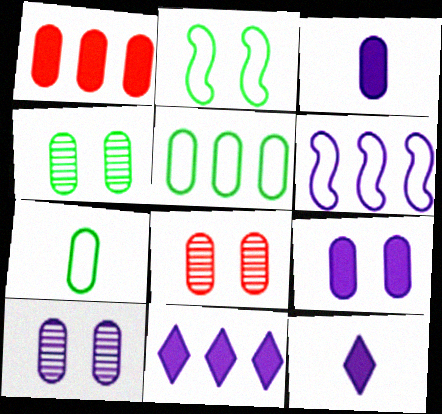[[1, 7, 10], 
[3, 5, 8], 
[4, 8, 10], 
[6, 10, 12]]